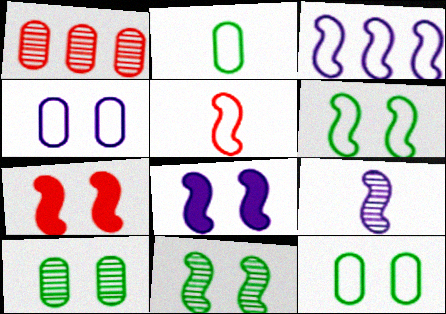[[3, 5, 6], 
[3, 8, 9]]